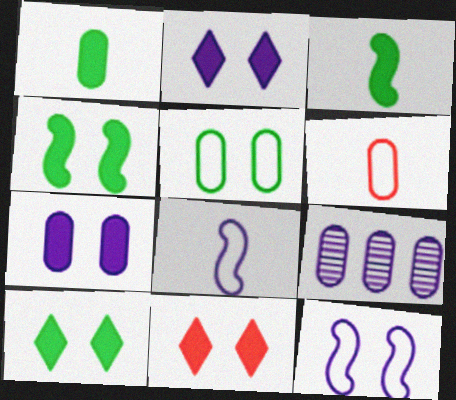[[2, 8, 9], 
[2, 10, 11], 
[4, 7, 11]]